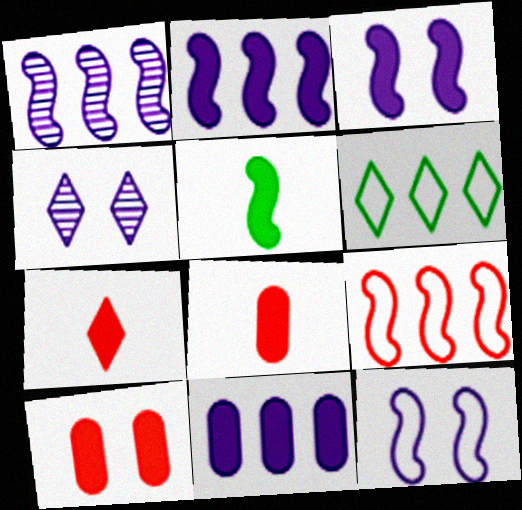[[4, 6, 7]]